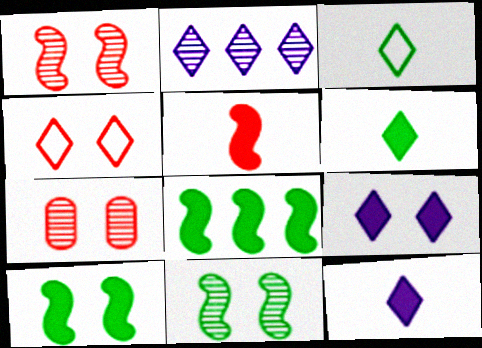[[2, 4, 6]]